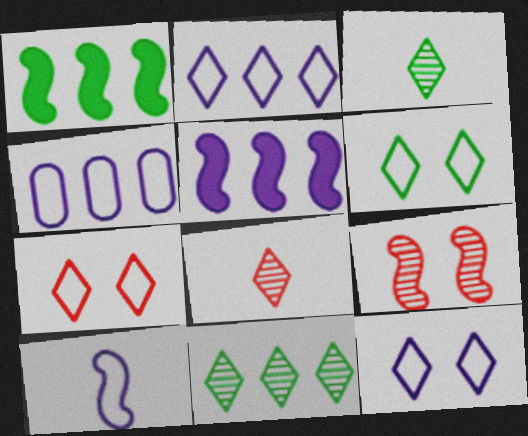[[1, 9, 10], 
[4, 10, 12], 
[6, 7, 12]]